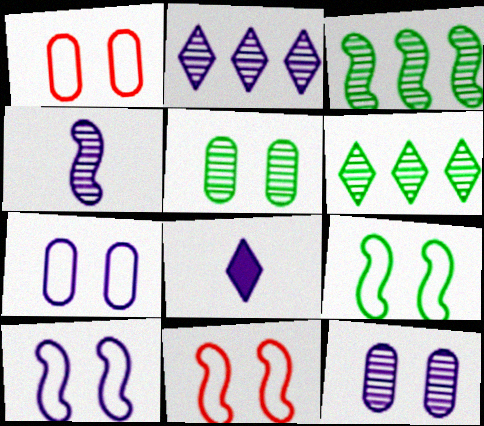[[1, 3, 8], 
[2, 4, 12], 
[9, 10, 11]]